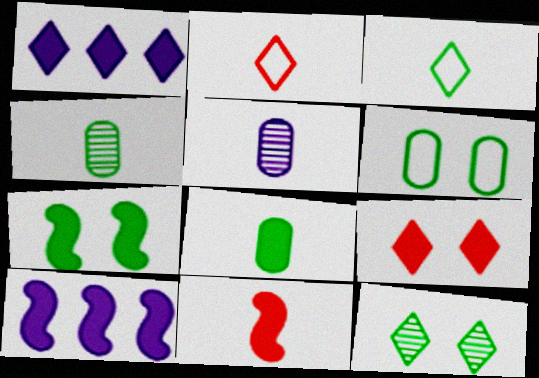[[1, 2, 12], 
[3, 5, 11], 
[6, 7, 12], 
[7, 10, 11], 
[8, 9, 10]]